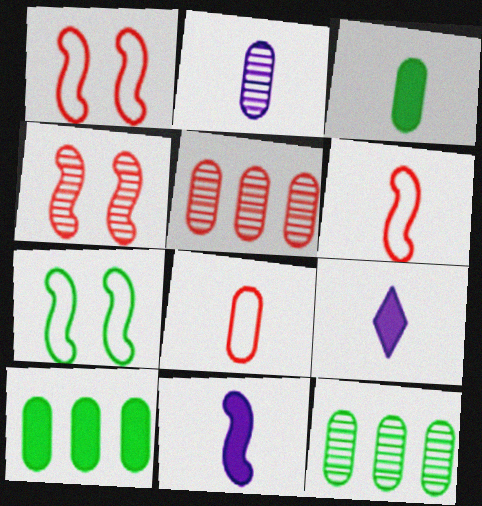[[1, 9, 12], 
[2, 3, 8], 
[5, 7, 9]]